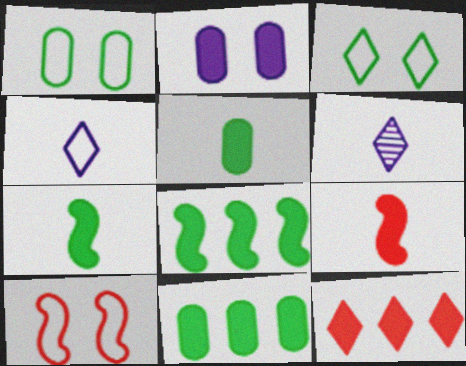[[2, 7, 12], 
[3, 6, 12], 
[6, 10, 11]]